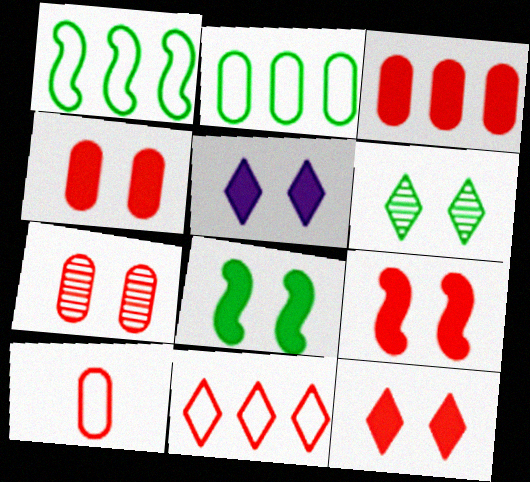[[3, 7, 10], 
[4, 5, 8], 
[4, 9, 12]]